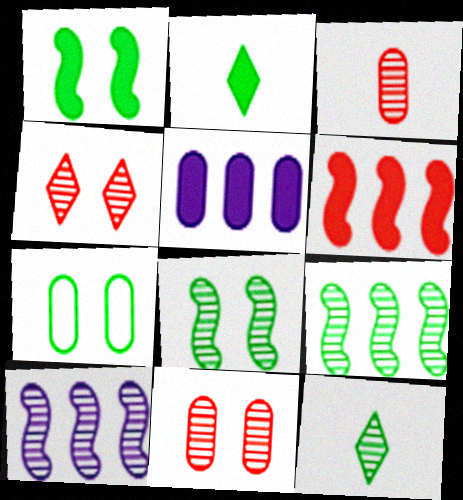[[2, 7, 9], 
[3, 5, 7], 
[10, 11, 12]]